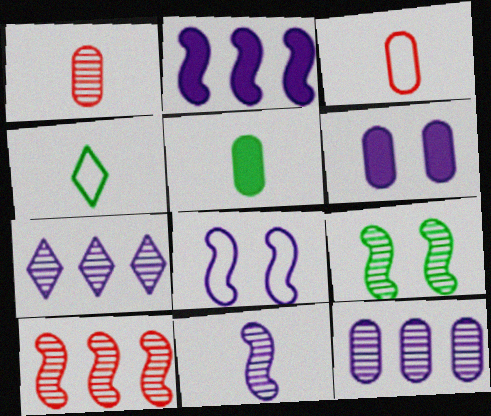[[1, 7, 9], 
[2, 8, 11], 
[4, 6, 10], 
[9, 10, 11]]